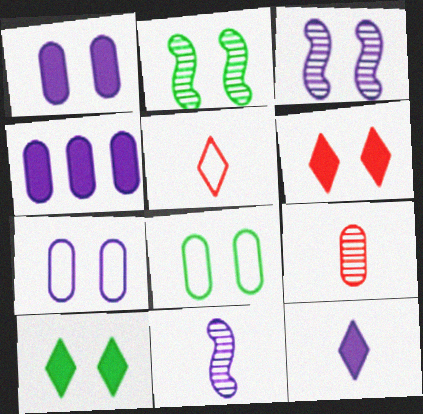[[2, 4, 5], 
[2, 6, 7], 
[2, 8, 10], 
[3, 6, 8], 
[4, 8, 9]]